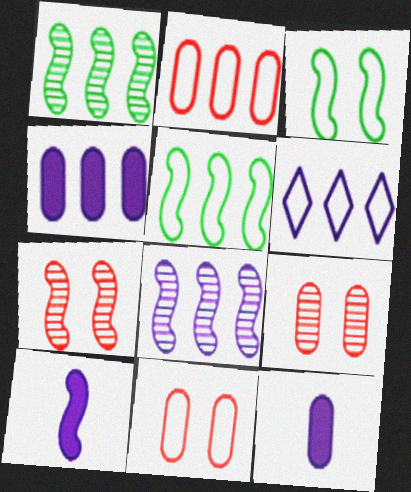[[2, 5, 6], 
[4, 6, 8], 
[5, 7, 10]]